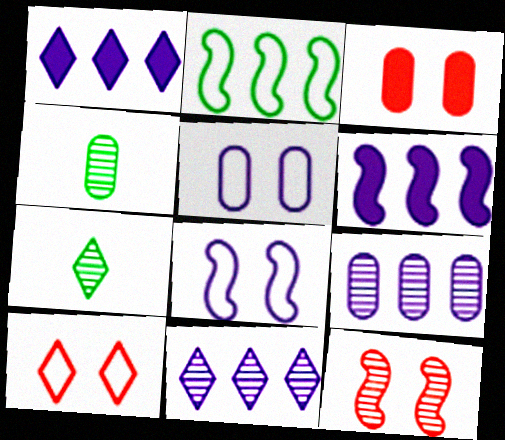[[1, 7, 10], 
[3, 10, 12], 
[4, 6, 10], 
[4, 11, 12], 
[7, 9, 12]]